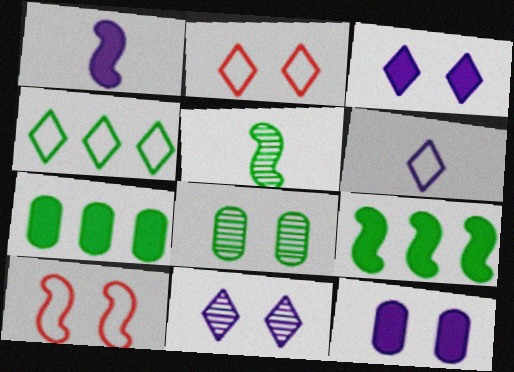[[2, 4, 6], 
[3, 8, 10]]